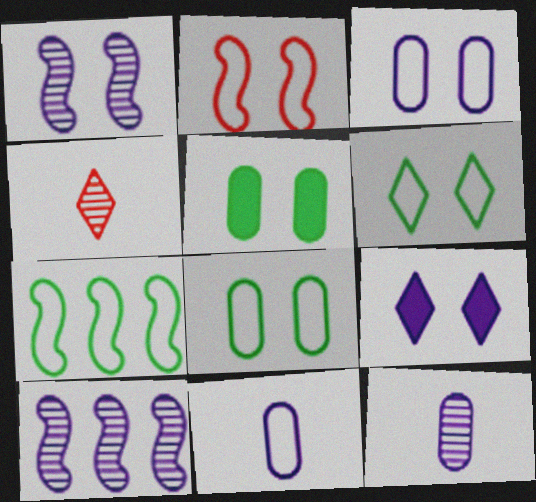[[1, 3, 9], 
[2, 3, 6], 
[9, 10, 11]]